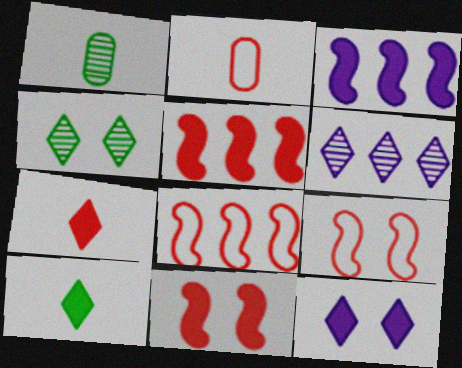[[1, 8, 12], 
[2, 3, 4]]